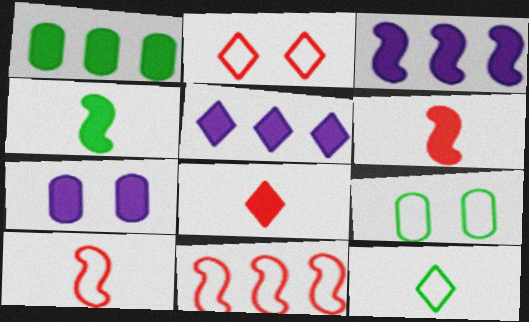[]